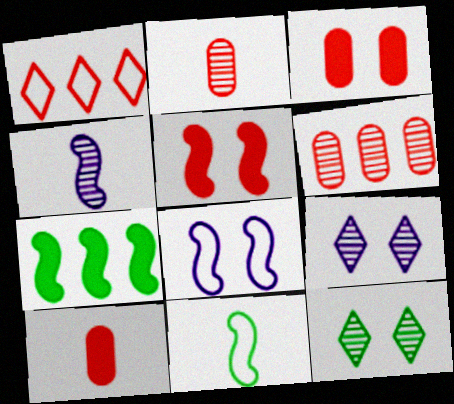[[1, 2, 5], 
[3, 8, 12], 
[4, 6, 12]]